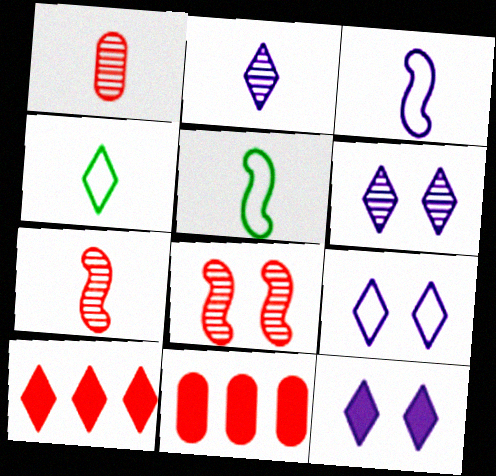[[4, 6, 10], 
[5, 6, 11], 
[6, 9, 12]]